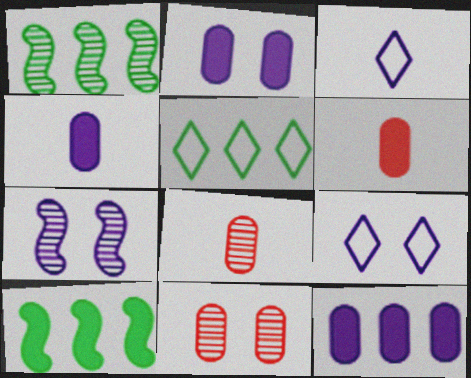[[1, 6, 9], 
[2, 4, 12], 
[2, 7, 9], 
[3, 7, 12], 
[3, 10, 11], 
[5, 6, 7], 
[8, 9, 10]]